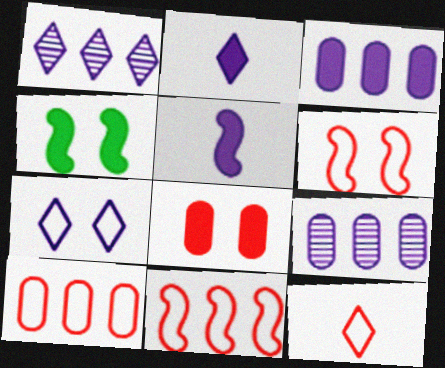[[1, 2, 7], 
[4, 9, 12], 
[5, 7, 9], 
[6, 10, 12]]